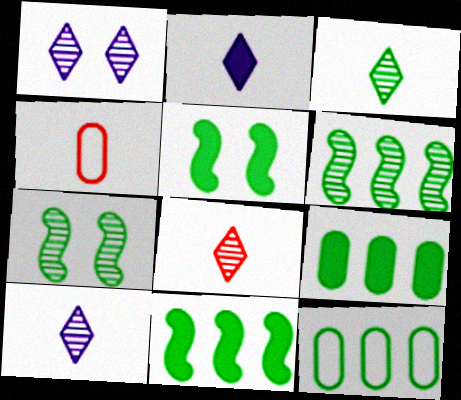[[1, 4, 11], 
[3, 5, 12], 
[3, 8, 10]]